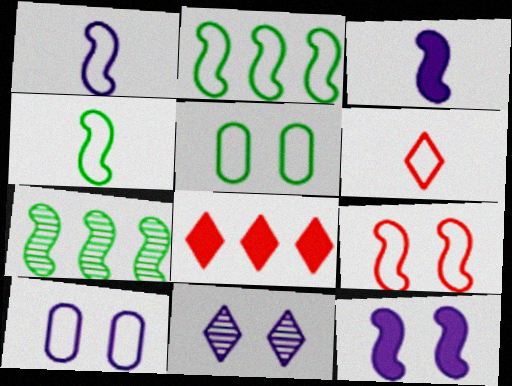[[1, 2, 9], 
[2, 6, 10], 
[3, 7, 9], 
[10, 11, 12]]